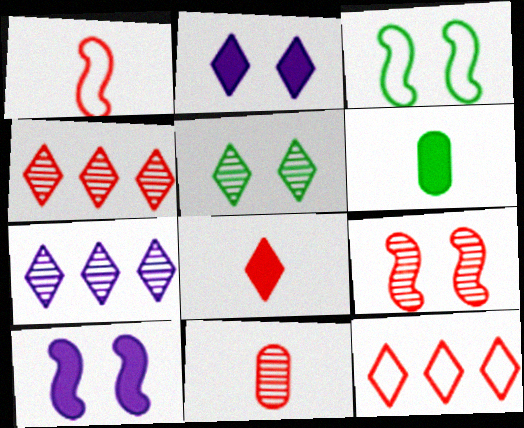[[1, 8, 11], 
[3, 9, 10], 
[4, 9, 11]]